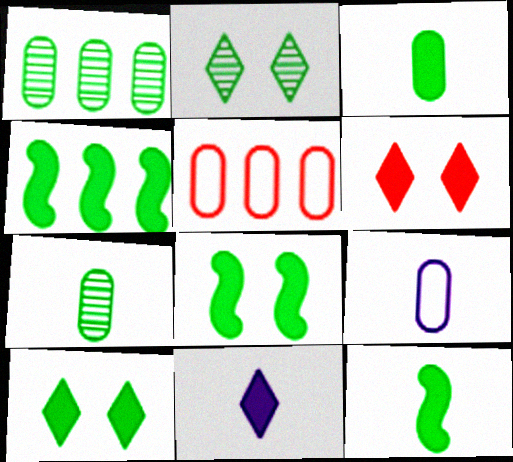[[3, 4, 10], 
[4, 8, 12]]